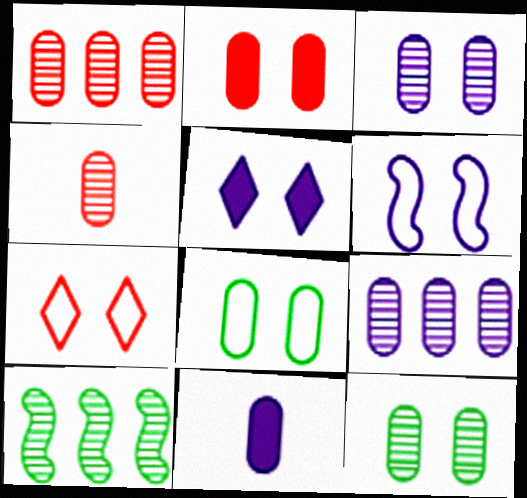[[1, 8, 11], 
[2, 3, 8], 
[3, 5, 6], 
[4, 9, 12], 
[6, 7, 8], 
[7, 10, 11]]